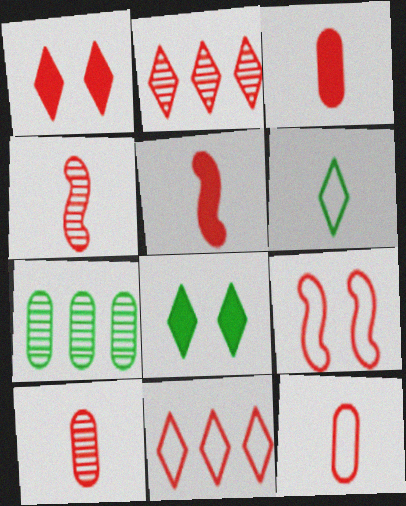[[2, 3, 9], 
[3, 10, 12], 
[9, 11, 12]]